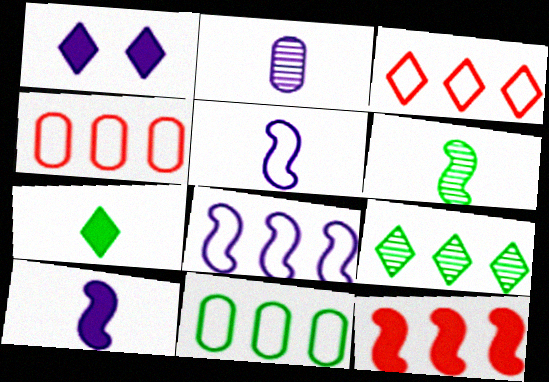[[1, 2, 8], 
[1, 4, 6], 
[3, 8, 11]]